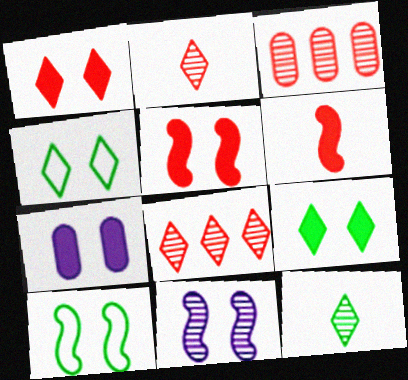[[3, 11, 12], 
[5, 7, 9], 
[5, 10, 11]]